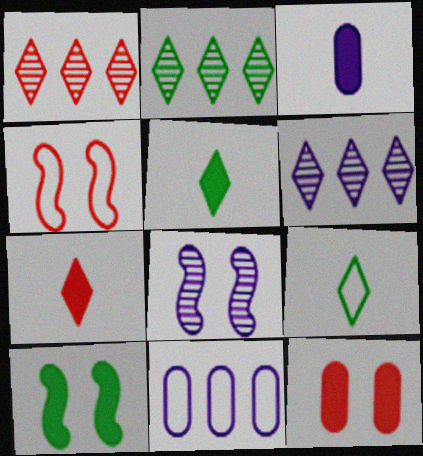[[1, 2, 6], 
[2, 3, 4], 
[4, 8, 10], 
[4, 9, 11]]